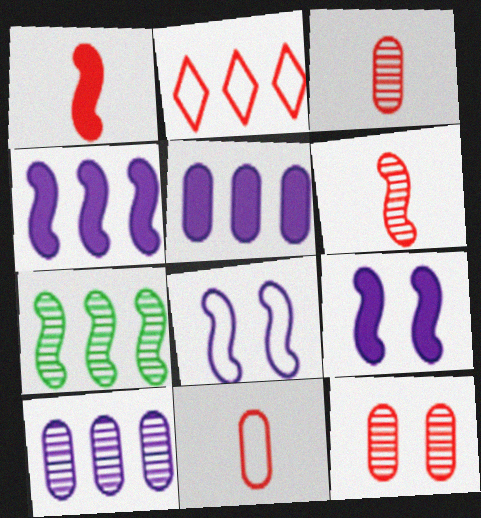[[1, 2, 12], 
[1, 7, 8], 
[2, 5, 7]]